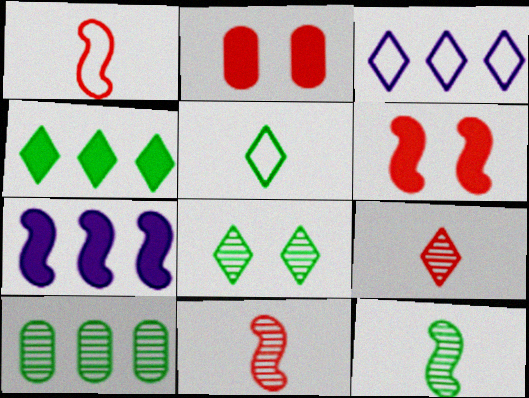[[2, 3, 12], 
[4, 5, 8], 
[8, 10, 12]]